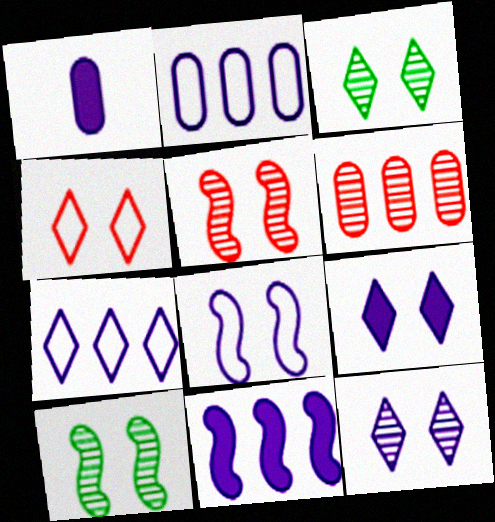[[1, 9, 11], 
[3, 4, 9]]